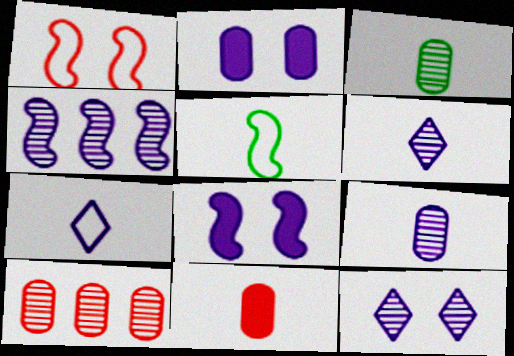[[2, 4, 7], 
[4, 9, 12], 
[5, 6, 11]]